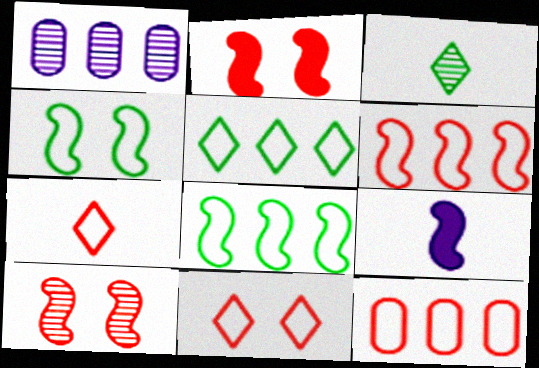[[1, 3, 10], 
[8, 9, 10]]